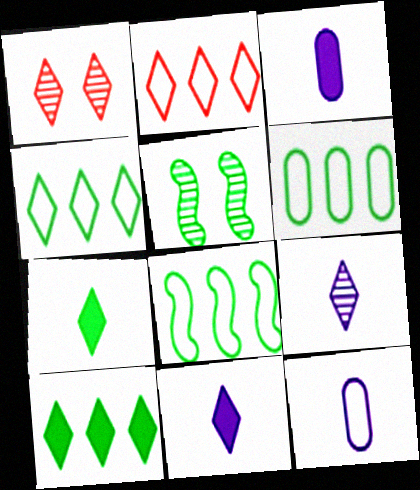[[1, 3, 8], 
[1, 4, 11], 
[2, 3, 5], 
[4, 6, 8], 
[5, 6, 7]]